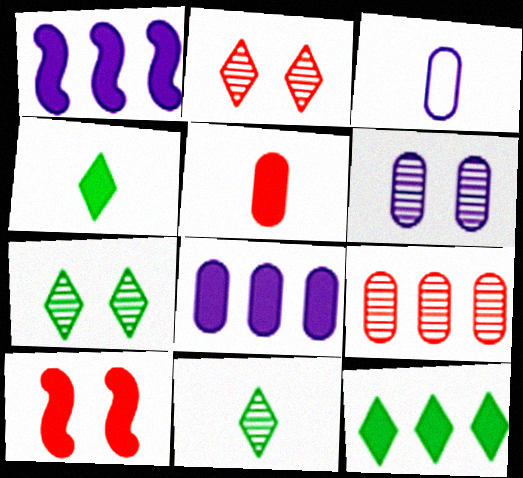[[3, 6, 8], 
[4, 8, 10]]